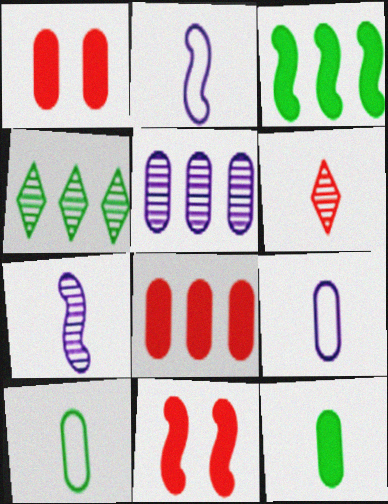[[1, 2, 4], 
[1, 5, 10], 
[2, 6, 12], 
[4, 9, 11]]